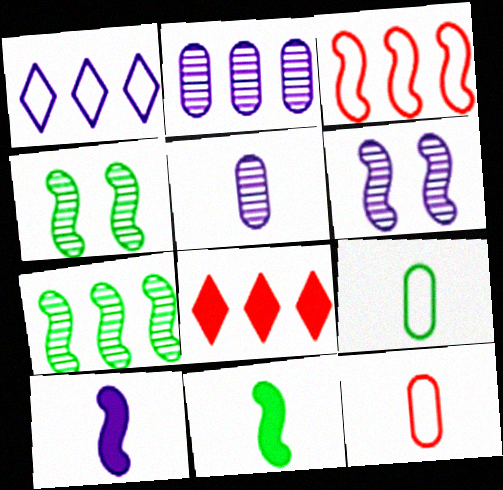[[3, 4, 10], 
[3, 6, 11], 
[6, 8, 9]]